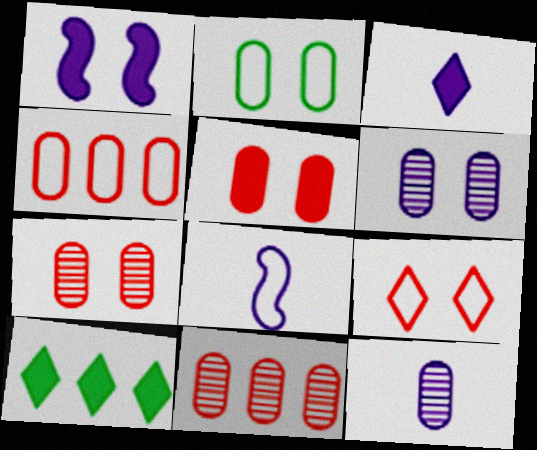[[2, 5, 6], 
[3, 8, 12], 
[7, 8, 10]]